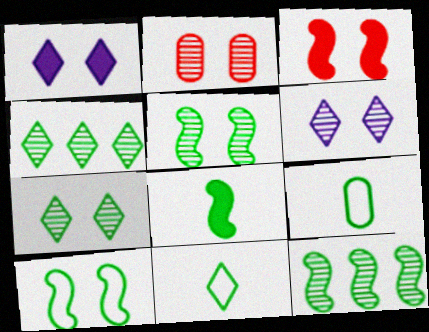[[1, 2, 10], 
[2, 5, 6], 
[8, 10, 12]]